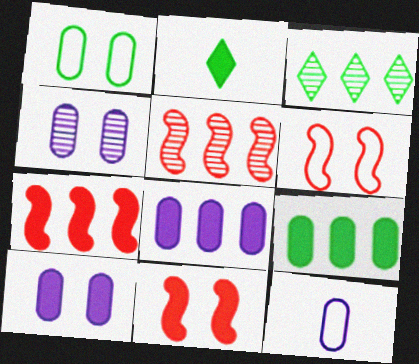[[2, 7, 10], 
[2, 8, 11], 
[3, 11, 12], 
[4, 8, 12]]